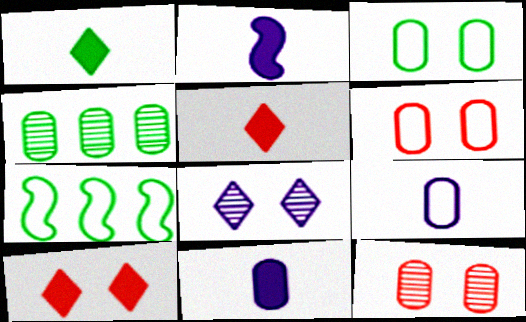[[4, 6, 11]]